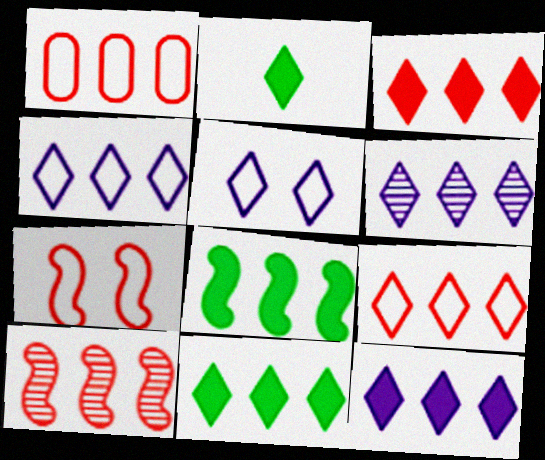[[1, 3, 10], 
[1, 6, 8], 
[3, 11, 12], 
[4, 6, 12], 
[6, 9, 11]]